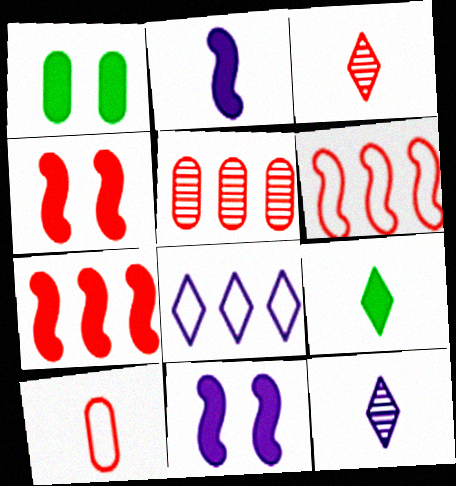[[1, 6, 12]]